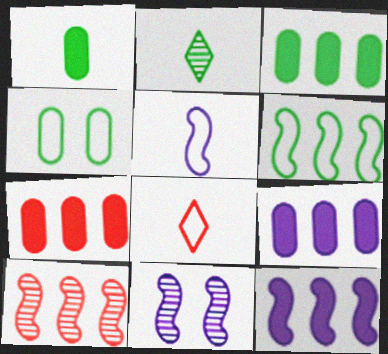[[3, 7, 9], 
[3, 8, 11], 
[5, 11, 12], 
[6, 10, 12]]